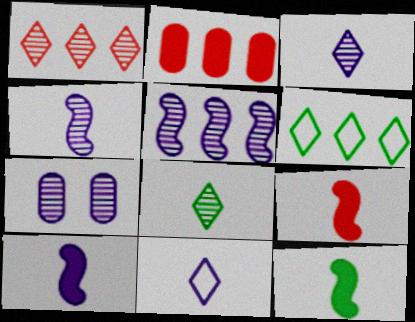[[2, 5, 6], 
[3, 5, 7], 
[6, 7, 9], 
[9, 10, 12]]